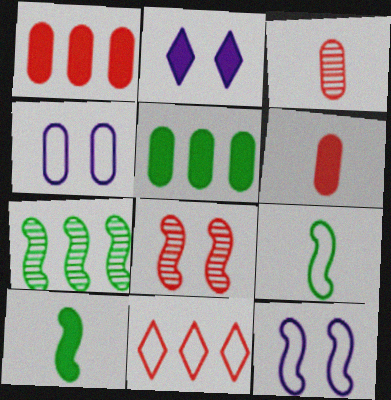[[1, 2, 10], 
[3, 4, 5], 
[4, 9, 11], 
[6, 8, 11]]